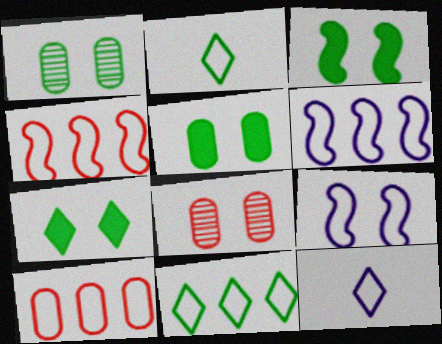[[2, 9, 10], 
[3, 5, 7], 
[6, 10, 11], 
[7, 8, 9]]